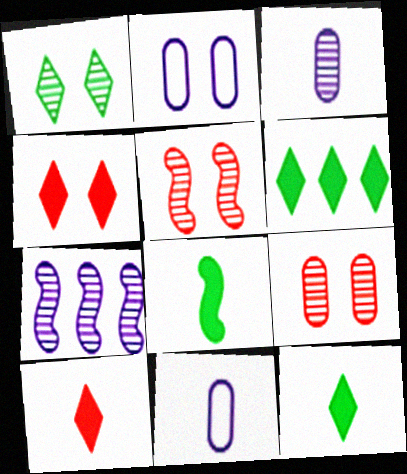[[5, 6, 11]]